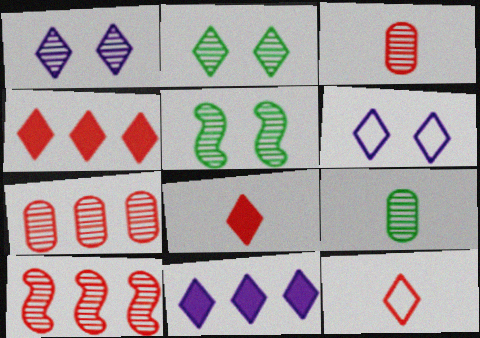[[1, 9, 10], 
[2, 11, 12]]